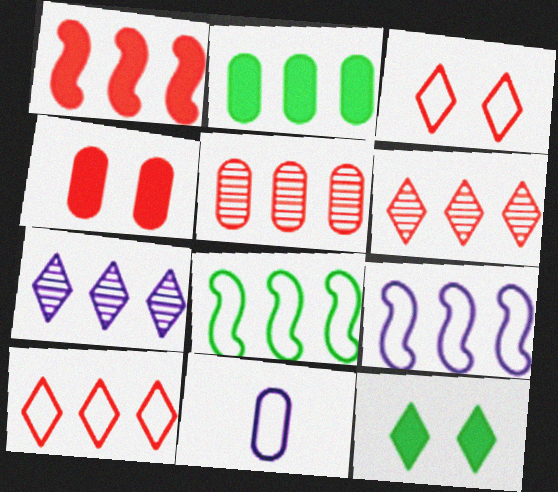[[1, 5, 10], 
[2, 6, 9], 
[3, 8, 11]]